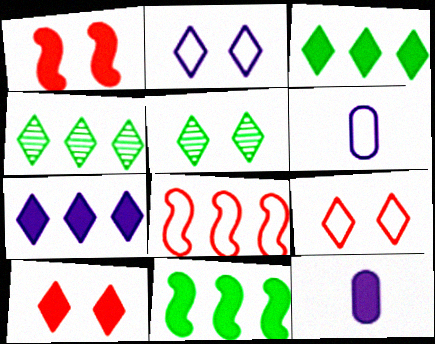[[1, 3, 12], 
[1, 4, 6], 
[2, 5, 10], 
[5, 8, 12], 
[10, 11, 12]]